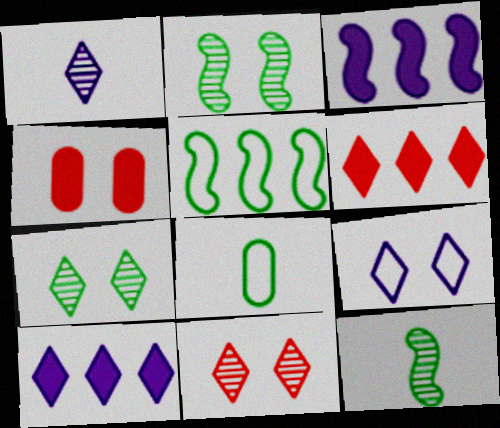[[1, 4, 5], 
[1, 9, 10], 
[2, 4, 9], 
[3, 8, 11]]